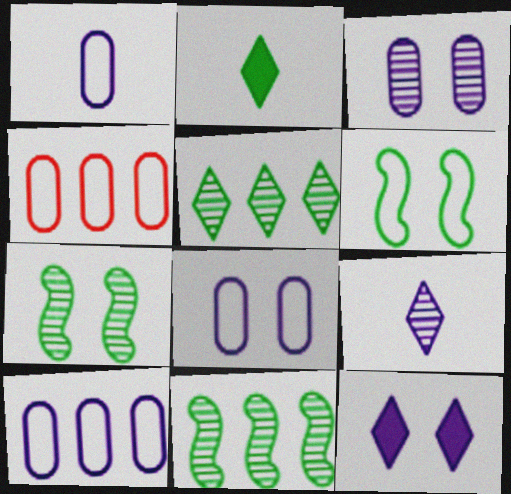[[1, 8, 10]]